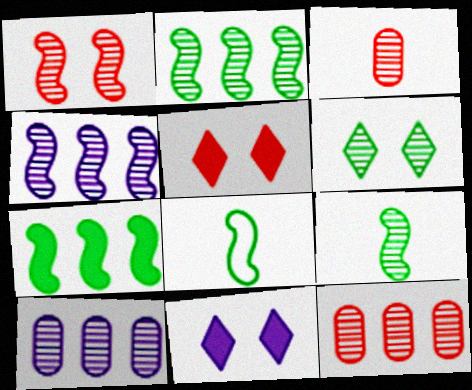[[1, 4, 9], 
[3, 4, 6], 
[5, 8, 10], 
[8, 11, 12]]